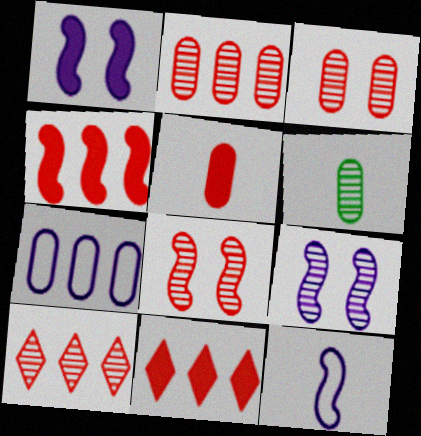[[6, 9, 10]]